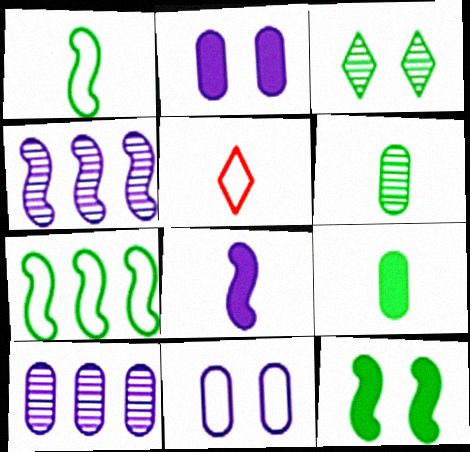[[3, 7, 9], 
[5, 6, 8], 
[5, 7, 11], 
[5, 10, 12]]